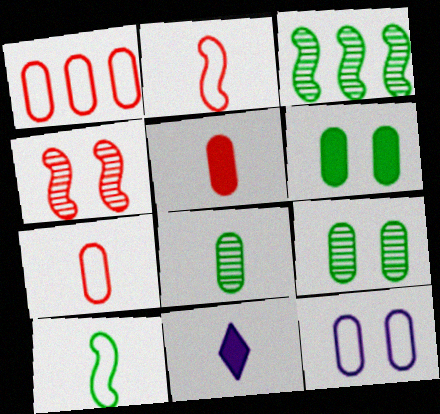[[2, 8, 11]]